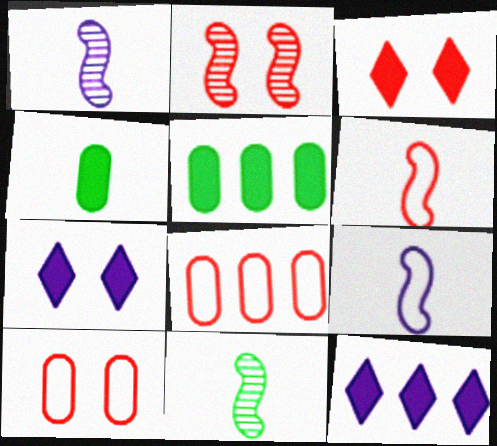[[2, 3, 10], 
[7, 8, 11], 
[10, 11, 12]]